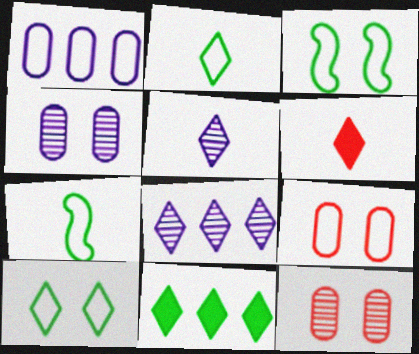[[2, 5, 6], 
[6, 8, 10]]